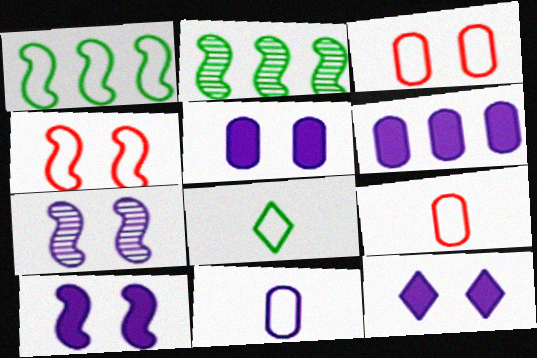[[2, 9, 12], 
[5, 10, 12]]